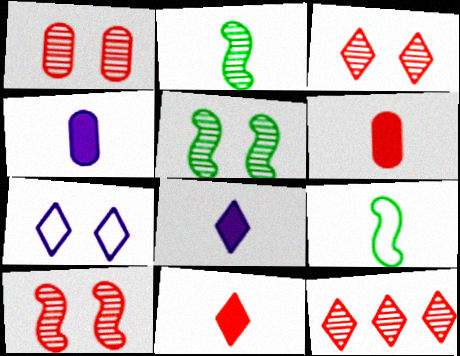[[1, 3, 10]]